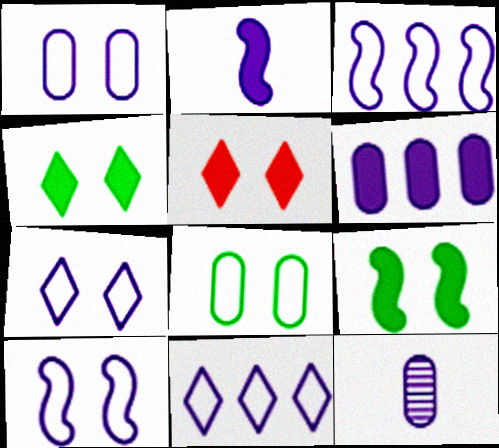[[1, 6, 12], 
[1, 7, 10]]